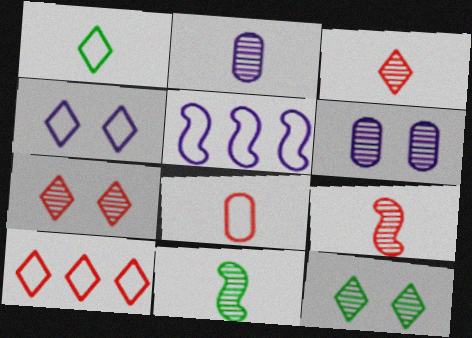[[1, 4, 10], 
[2, 3, 11]]